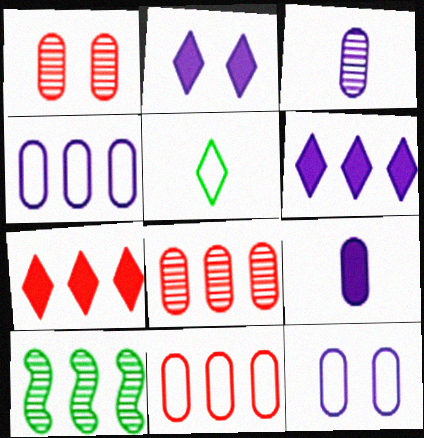[[4, 7, 10], 
[6, 10, 11]]